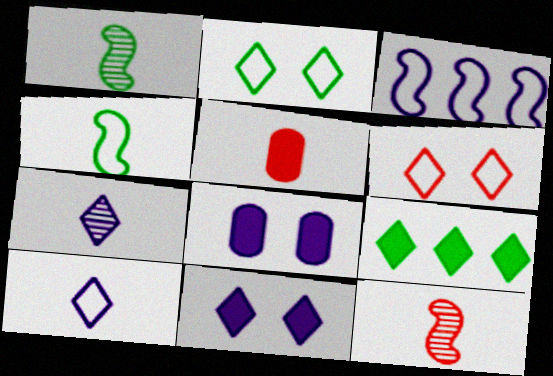[[1, 5, 10], 
[3, 7, 8], 
[4, 5, 7], 
[6, 7, 9]]